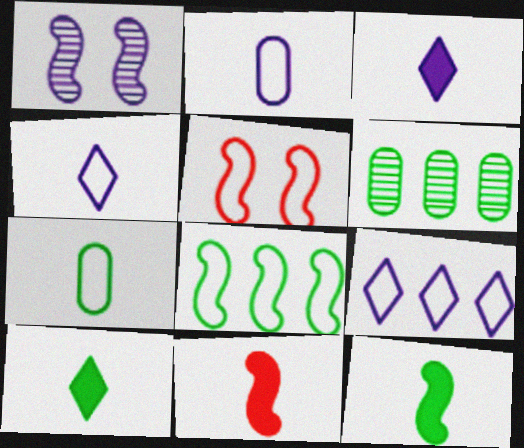[[1, 8, 11], 
[3, 5, 6], 
[5, 7, 9]]